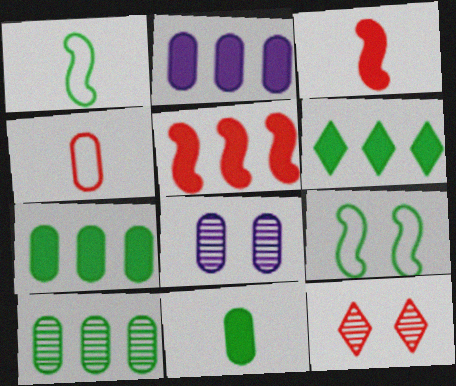[[1, 2, 12], 
[2, 5, 6], 
[4, 5, 12], 
[4, 7, 8]]